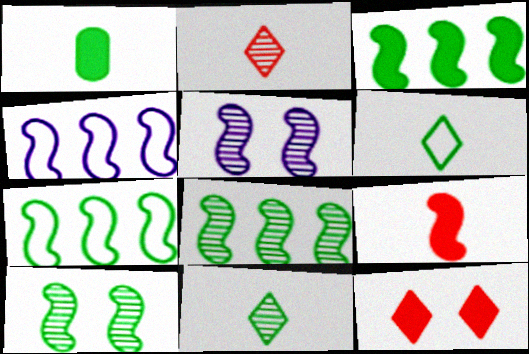[[3, 7, 8], 
[4, 9, 10], 
[5, 7, 9]]